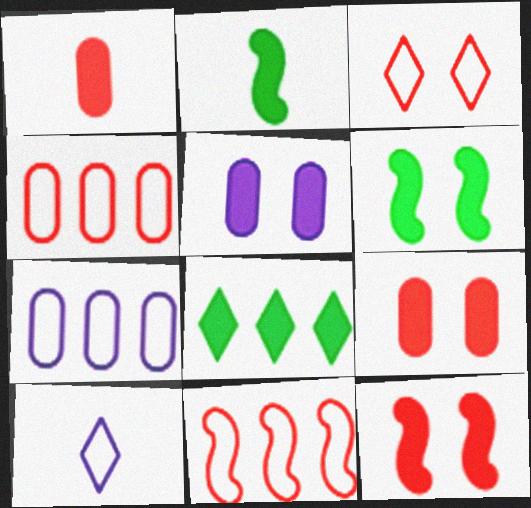[]